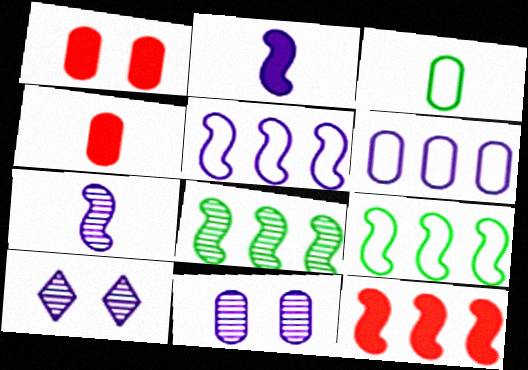[[2, 6, 10], 
[3, 10, 12], 
[4, 9, 10], 
[5, 8, 12]]